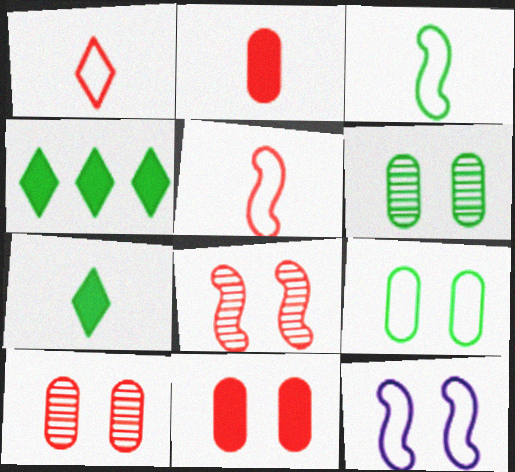[[3, 4, 6]]